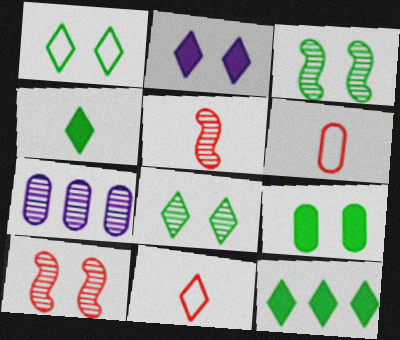[[1, 3, 9], 
[5, 7, 8], 
[6, 7, 9]]